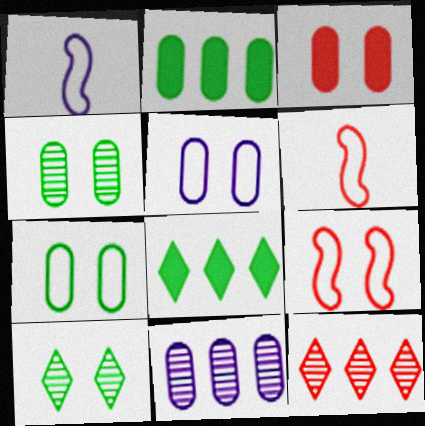[[3, 4, 5], 
[3, 6, 12]]